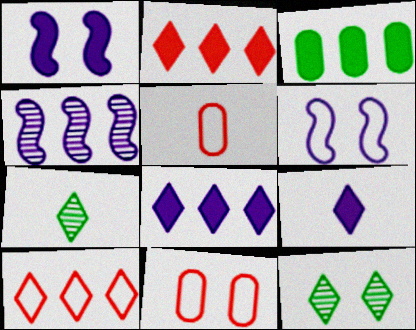[[1, 11, 12], 
[3, 4, 10], 
[9, 10, 12]]